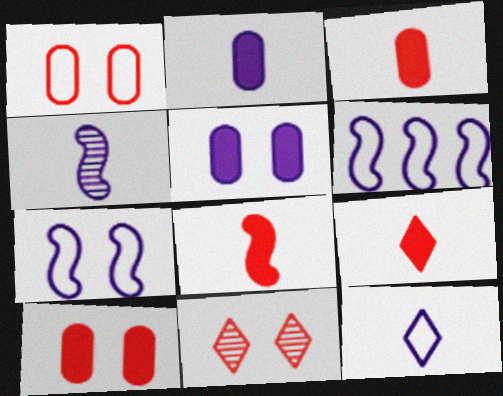[[2, 4, 12], 
[3, 8, 9]]